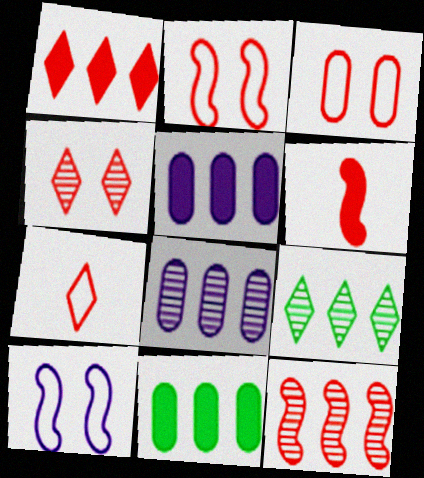[[1, 4, 7], 
[2, 6, 12], 
[8, 9, 12]]